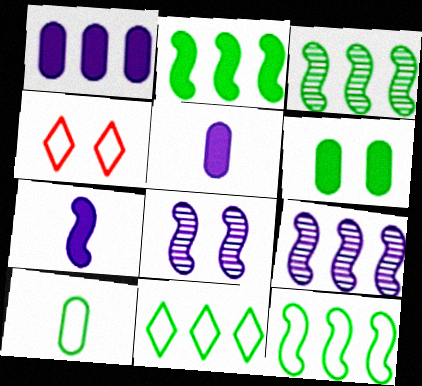[[2, 3, 12], 
[3, 4, 5], 
[4, 6, 8]]